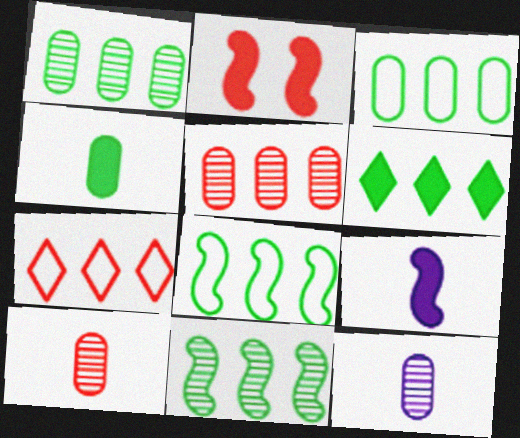[[1, 6, 8], 
[2, 7, 10], 
[3, 6, 11]]